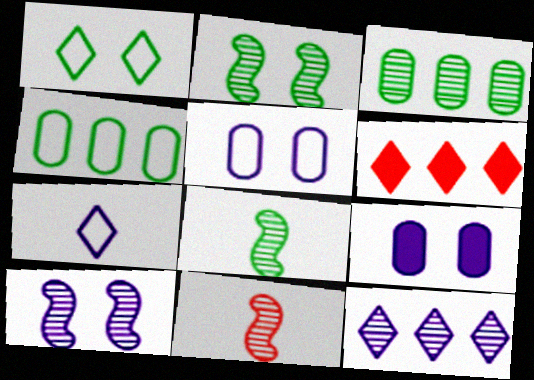[[5, 6, 8]]